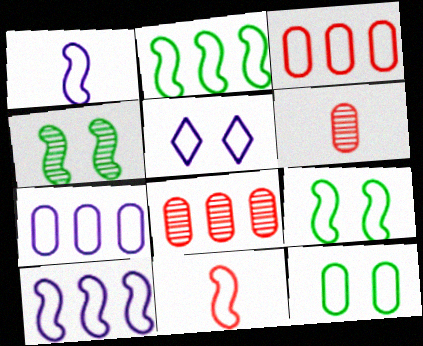[[1, 5, 7], 
[9, 10, 11]]